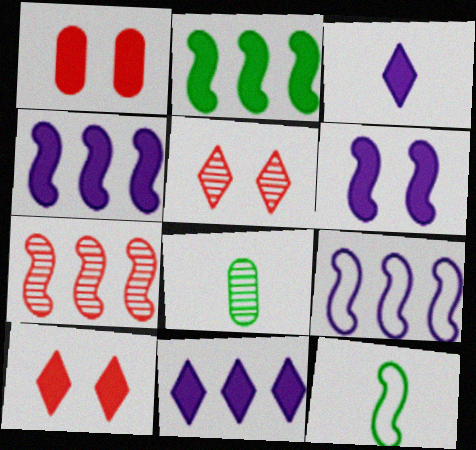[[1, 2, 3], 
[2, 7, 9], 
[6, 7, 12], 
[8, 9, 10]]